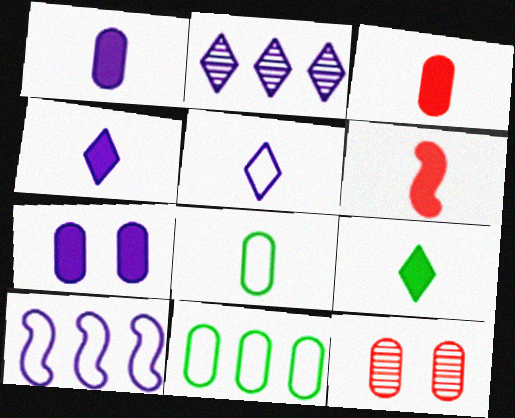[[1, 6, 9], 
[1, 11, 12], 
[9, 10, 12]]